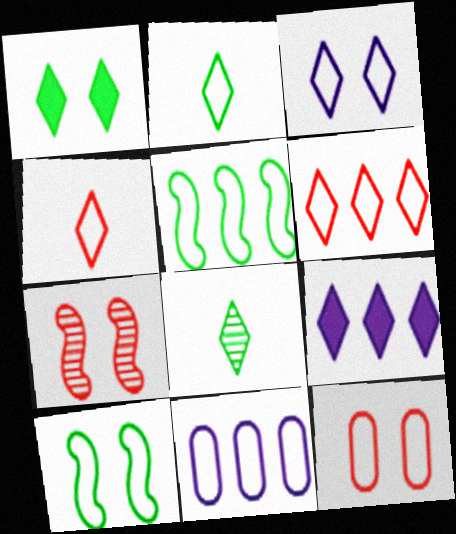[[2, 3, 6], 
[3, 10, 12], 
[4, 10, 11], 
[5, 6, 11]]